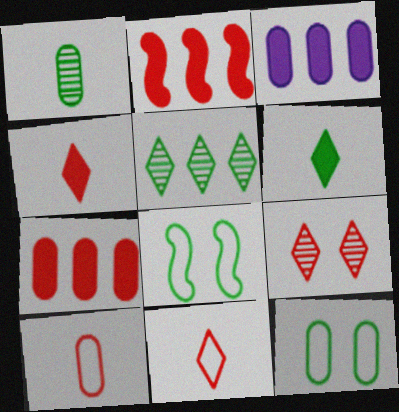[[2, 9, 10]]